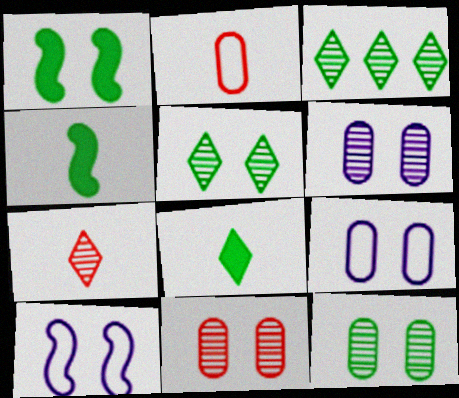[[6, 11, 12]]